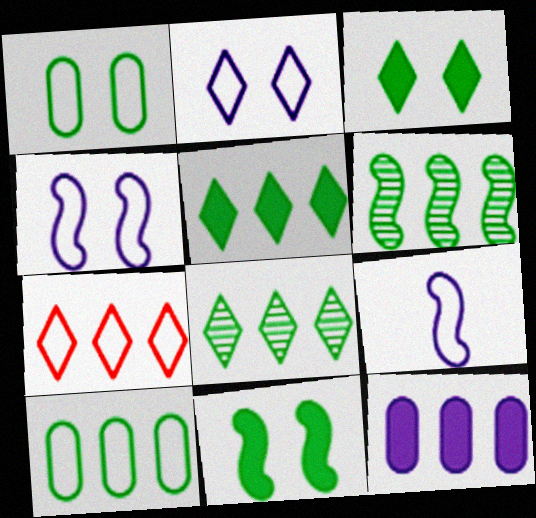[[1, 7, 9], 
[5, 6, 10], 
[6, 7, 12]]